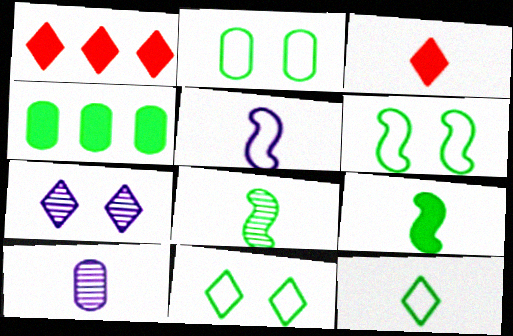[[1, 6, 10], 
[1, 7, 12], 
[2, 6, 11], 
[4, 8, 11]]